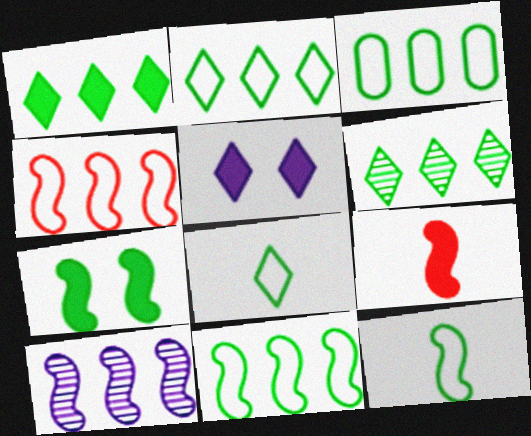[[1, 2, 6], 
[2, 3, 11]]